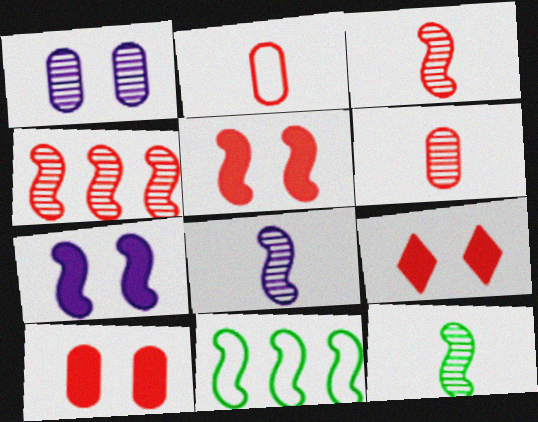[[2, 4, 9], 
[3, 7, 11], 
[3, 8, 12], 
[5, 8, 11], 
[5, 9, 10]]